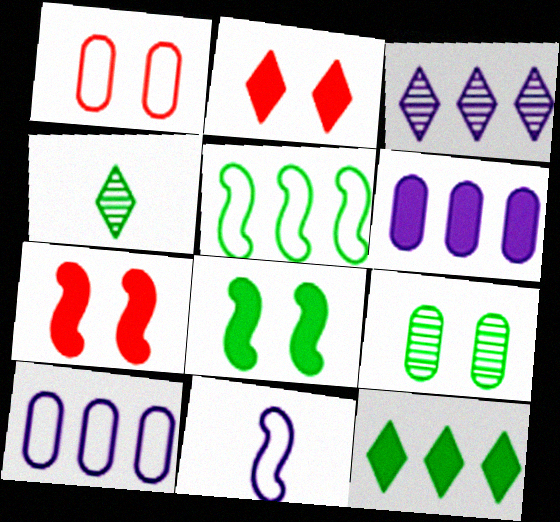[[4, 7, 10]]